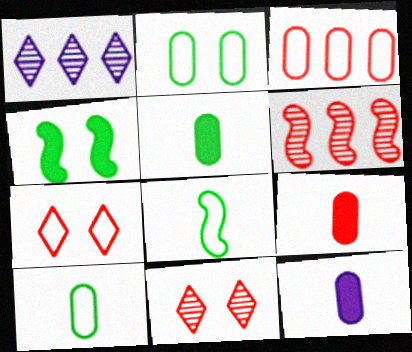[[5, 9, 12], 
[6, 7, 9]]